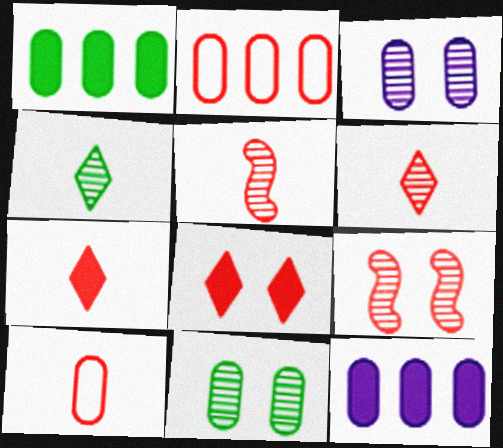[[1, 3, 10], 
[2, 5, 8], 
[2, 7, 9], 
[5, 7, 10], 
[10, 11, 12]]